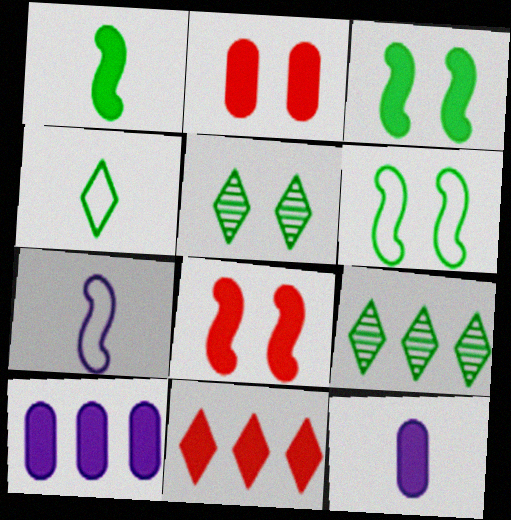[[2, 7, 9], 
[3, 11, 12]]